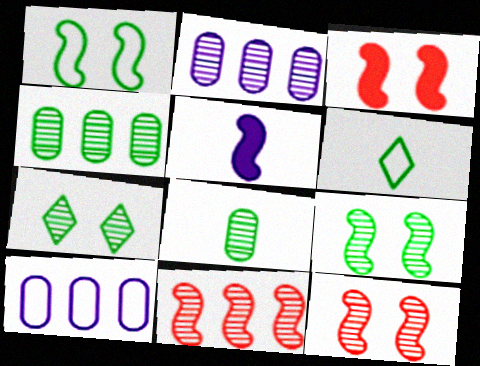[[1, 5, 11], 
[2, 3, 6]]